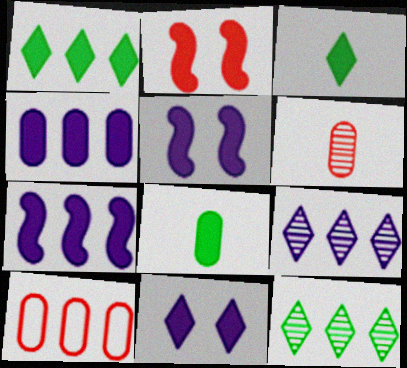[[2, 3, 4], 
[7, 10, 12]]